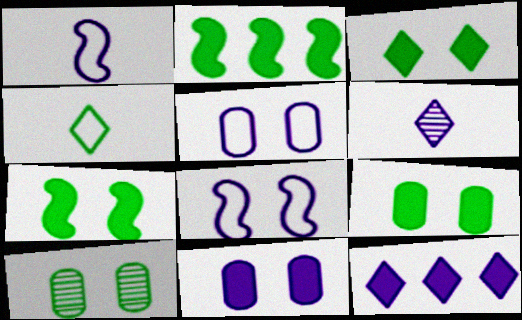[[2, 4, 10], 
[3, 7, 9]]